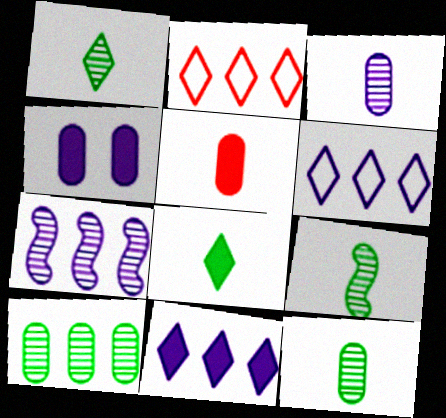[[1, 9, 12], 
[2, 4, 9]]